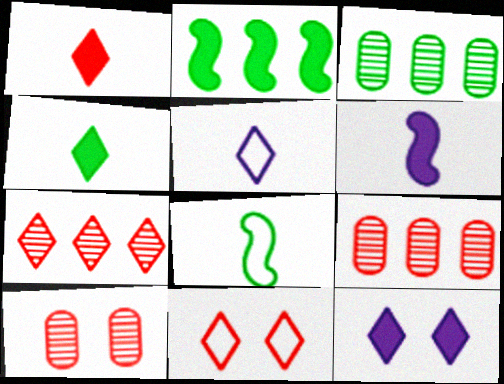[[1, 7, 11], 
[2, 5, 10], 
[3, 6, 11], 
[8, 9, 12]]